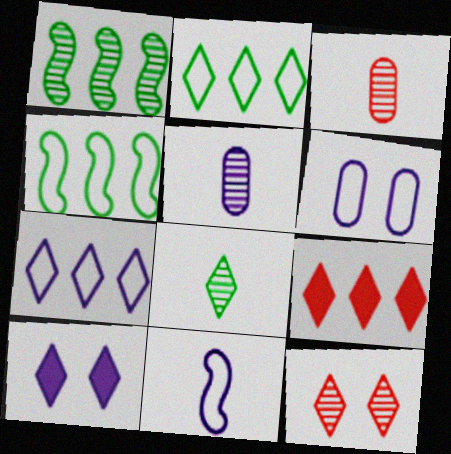[[1, 5, 12], 
[3, 4, 10], 
[6, 7, 11]]